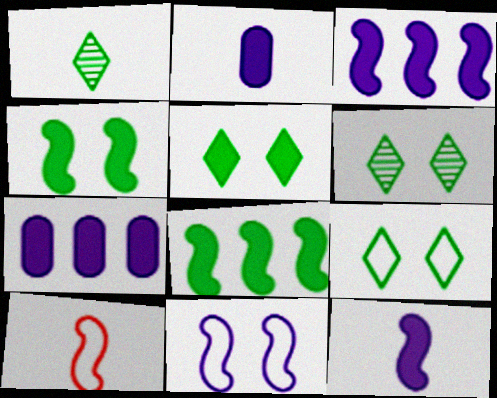[[1, 2, 10], 
[5, 6, 9], 
[6, 7, 10]]